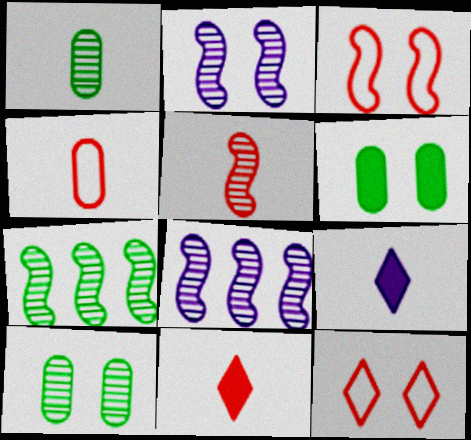[[2, 5, 7], 
[2, 6, 12], 
[4, 5, 11]]